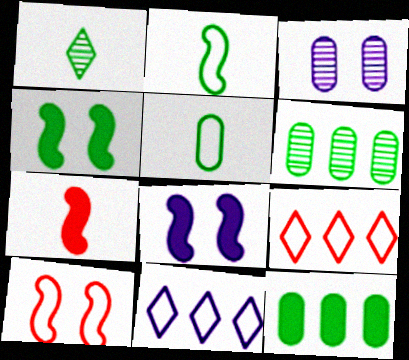[[5, 10, 11]]